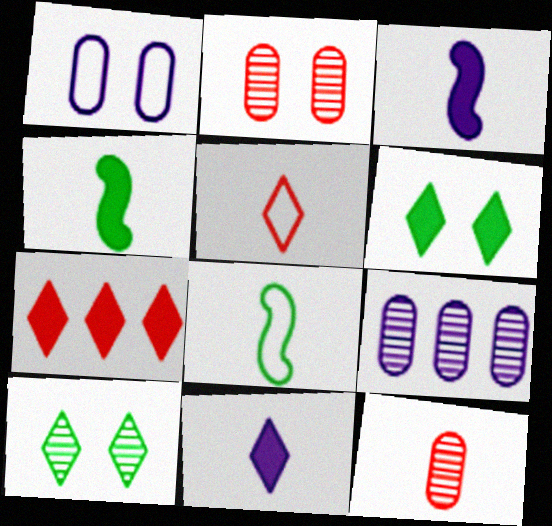[[6, 7, 11], 
[8, 11, 12]]